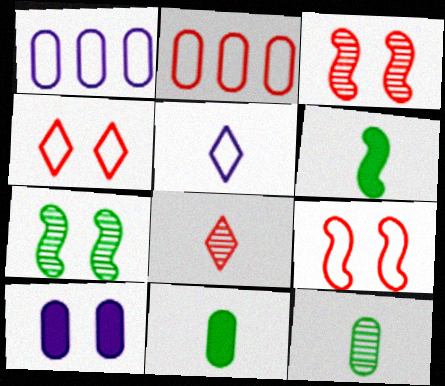[[2, 10, 12], 
[4, 7, 10]]